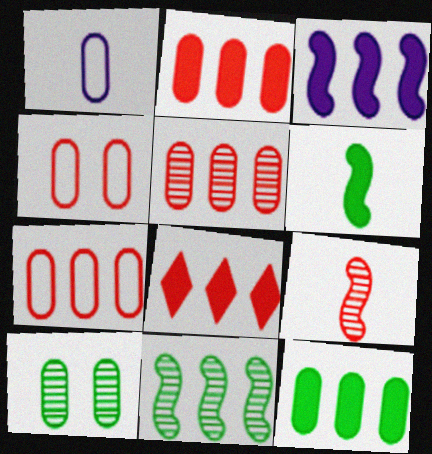[[1, 2, 10], 
[2, 5, 7], 
[3, 8, 12], 
[4, 8, 9]]